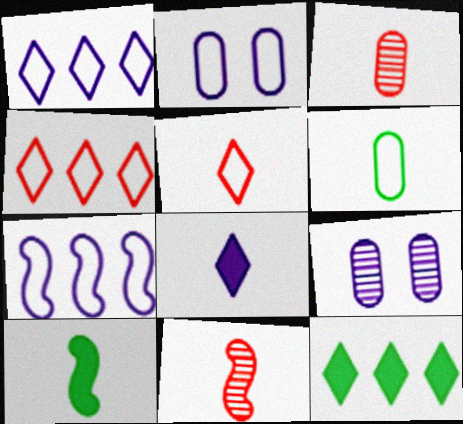[[2, 11, 12], 
[4, 9, 10], 
[6, 8, 11], 
[7, 8, 9]]